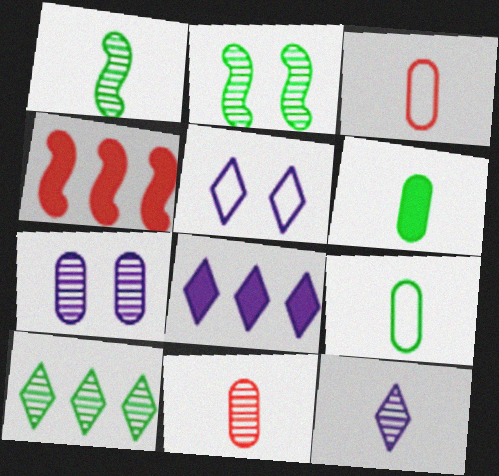[[1, 11, 12], 
[2, 3, 8], 
[5, 8, 12]]